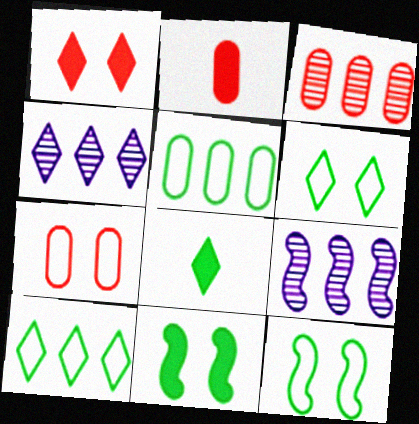[[2, 3, 7], 
[2, 4, 12], 
[2, 6, 9], 
[7, 8, 9]]